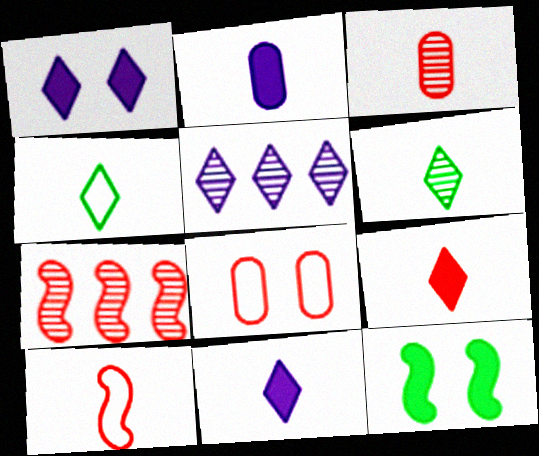[[2, 6, 10], 
[3, 9, 10], 
[7, 8, 9]]